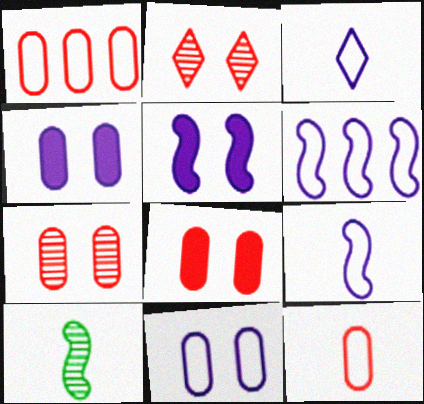[[3, 6, 11]]